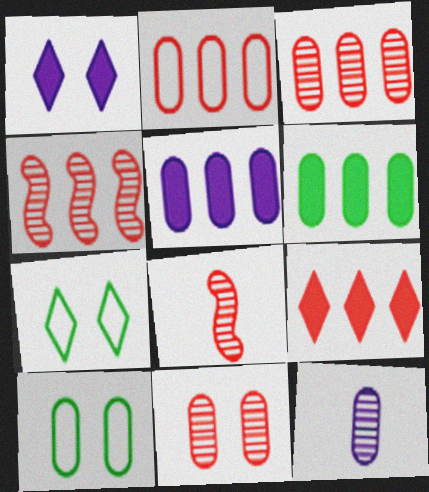[[2, 4, 9], 
[5, 7, 8]]